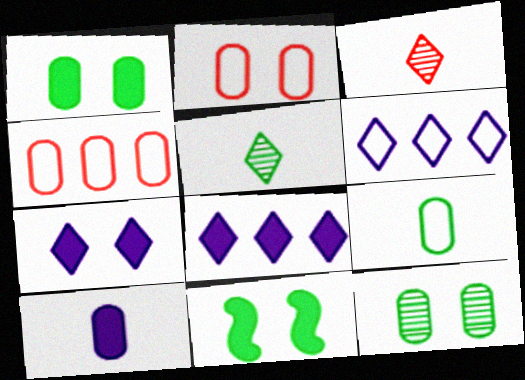[[4, 10, 12]]